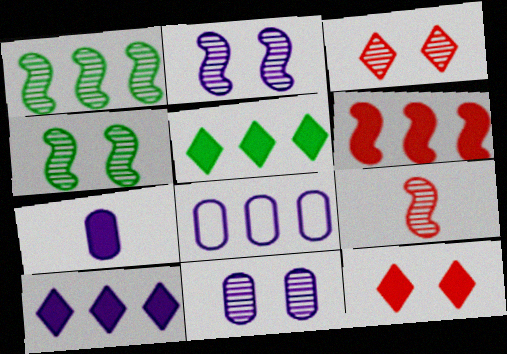[[1, 2, 9], 
[3, 4, 11], 
[7, 8, 11]]